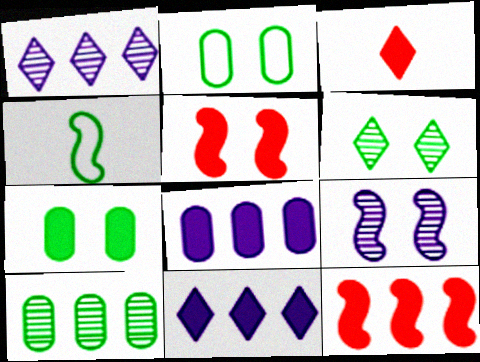[[4, 9, 12]]